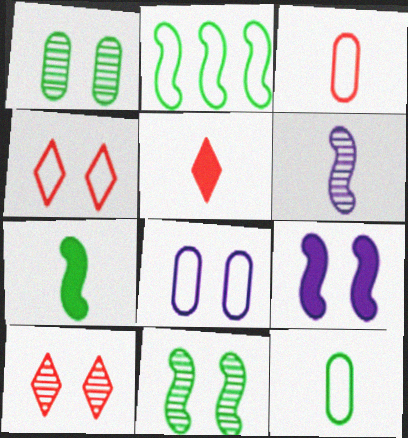[[1, 4, 9], 
[2, 7, 11], 
[5, 6, 12]]